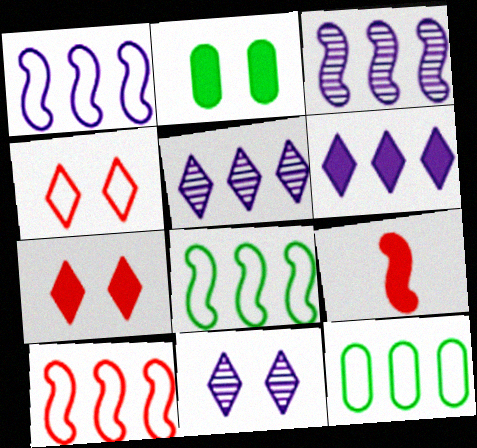[[1, 8, 10], 
[2, 6, 9], 
[9, 11, 12]]